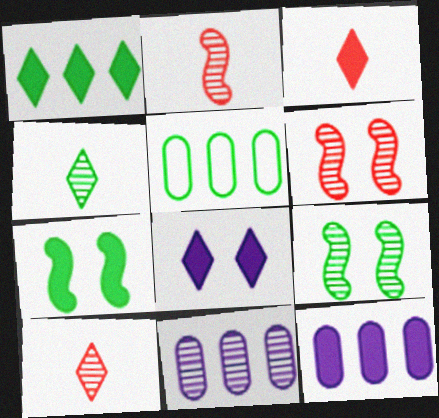[[1, 3, 8], 
[2, 5, 8], 
[3, 7, 12], 
[4, 5, 7], 
[4, 6, 11], 
[9, 10, 11]]